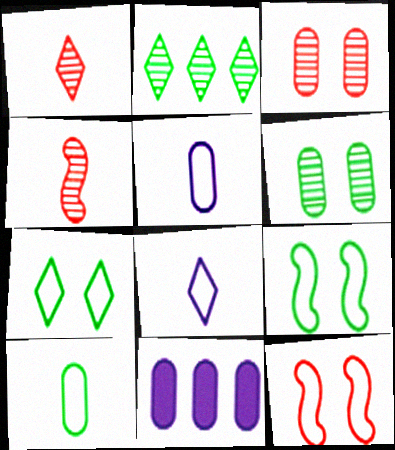[[1, 9, 11], 
[3, 10, 11], 
[4, 7, 11]]